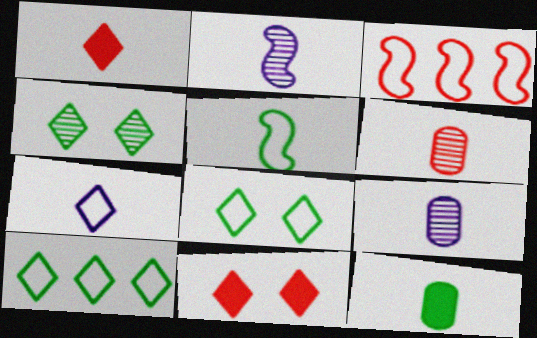[[1, 5, 9], 
[3, 6, 11]]